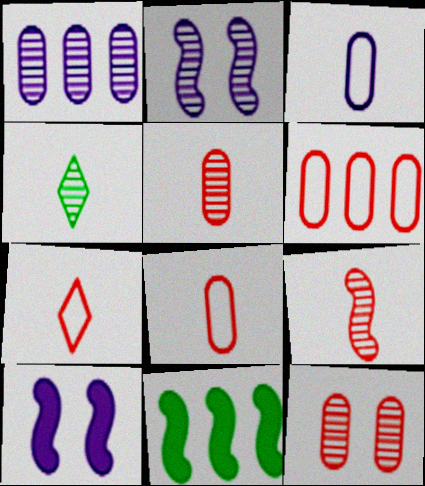[[4, 6, 10]]